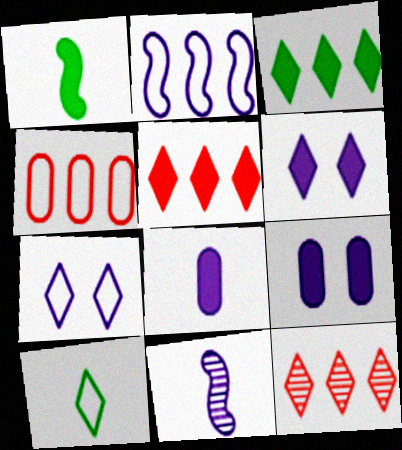[[1, 5, 9], 
[6, 10, 12]]